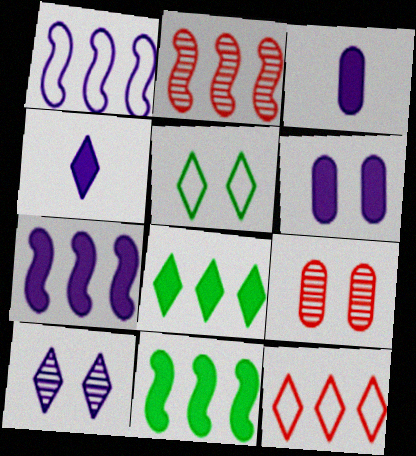[[1, 2, 11], 
[1, 3, 10], 
[2, 3, 5], 
[4, 6, 7]]